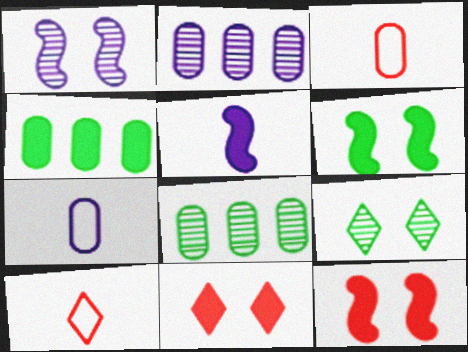[[1, 4, 10], 
[2, 6, 10], 
[4, 5, 11]]